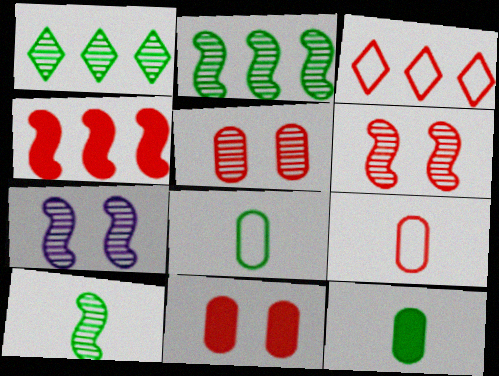[[3, 7, 12]]